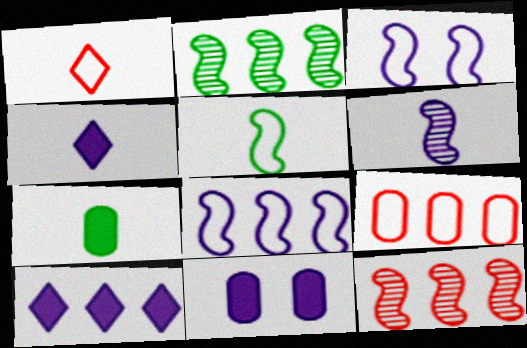[[1, 2, 11], 
[1, 6, 7], 
[2, 9, 10]]